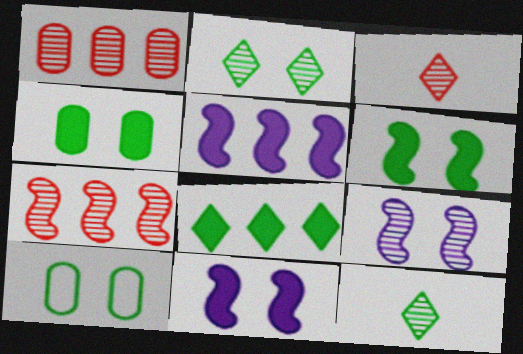[[1, 9, 12], 
[2, 6, 10], 
[3, 5, 10]]